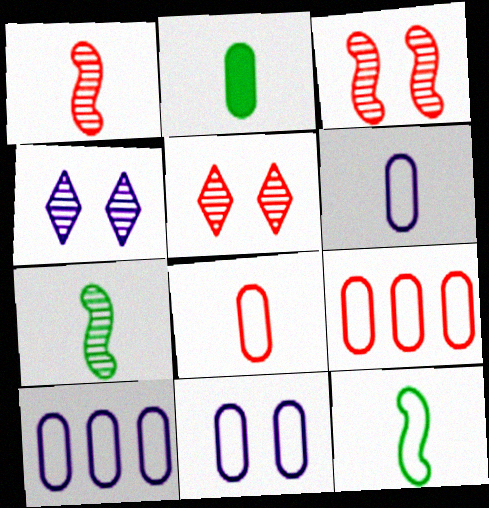[[6, 10, 11]]